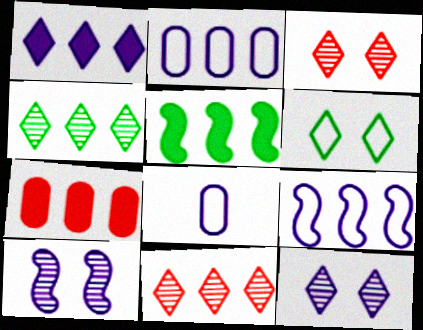[[1, 5, 7], 
[1, 8, 10], 
[2, 5, 11], 
[3, 5, 8], 
[4, 7, 9]]